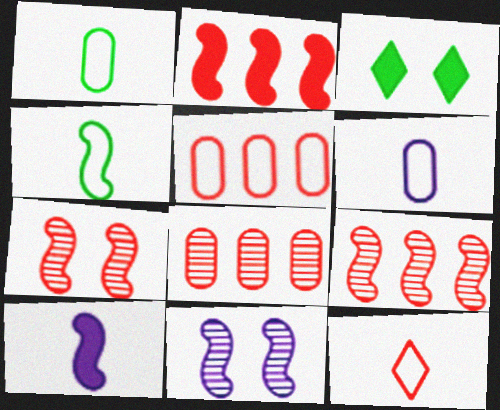[[2, 4, 11], 
[3, 6, 9], 
[4, 6, 12]]